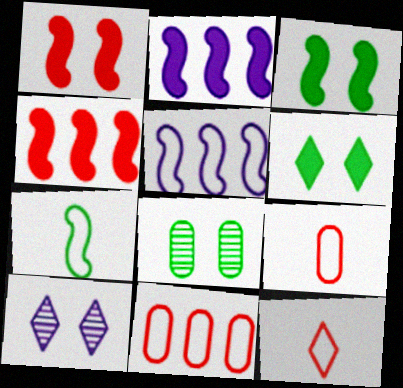[[2, 8, 12]]